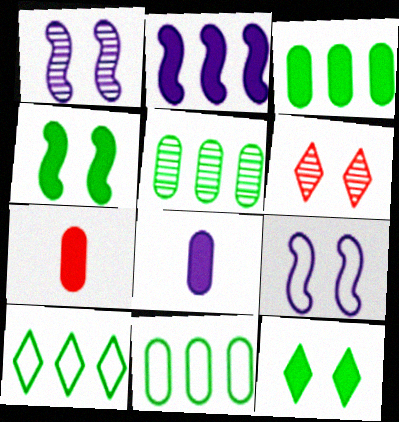[[1, 7, 10], 
[2, 7, 12], 
[3, 5, 11]]